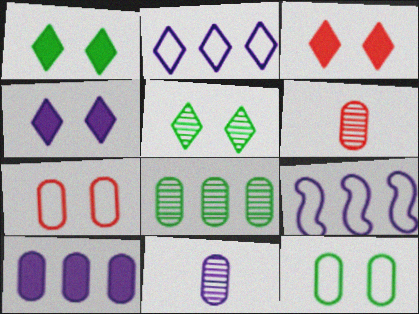[[1, 3, 4], 
[1, 6, 9], 
[4, 9, 11], 
[6, 10, 12]]